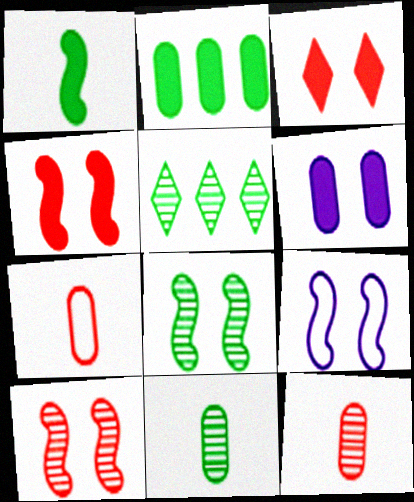[[4, 8, 9], 
[5, 8, 11]]